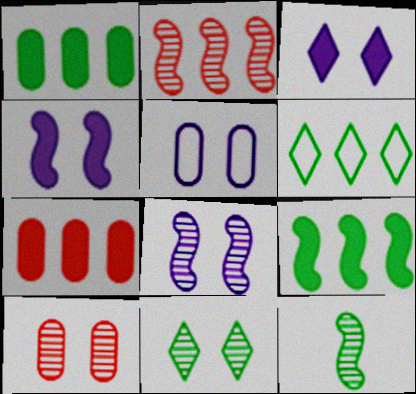[[2, 8, 12], 
[3, 5, 8], 
[8, 10, 11]]